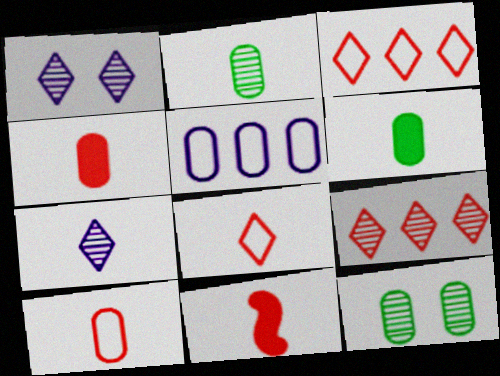[[4, 5, 12]]